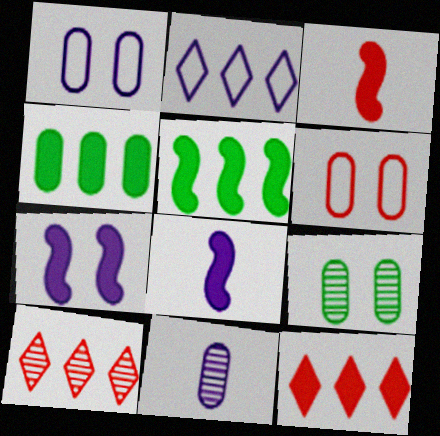[[2, 3, 9], 
[2, 7, 11], 
[3, 5, 7], 
[3, 6, 10], 
[4, 6, 11]]